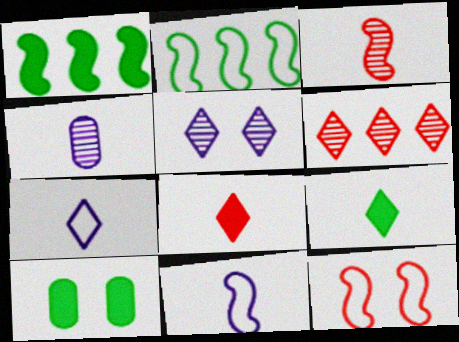[[1, 9, 10], 
[2, 11, 12], 
[5, 10, 12], 
[6, 10, 11]]